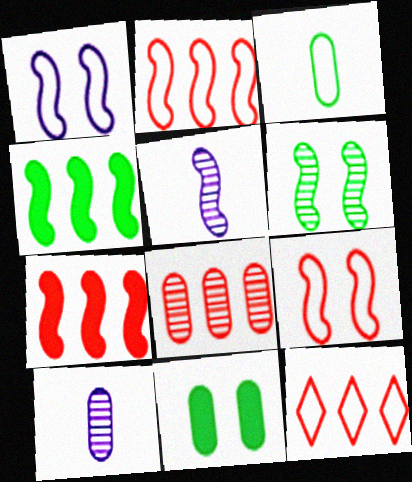[[1, 3, 12], 
[4, 5, 9], 
[5, 11, 12], 
[7, 8, 12]]